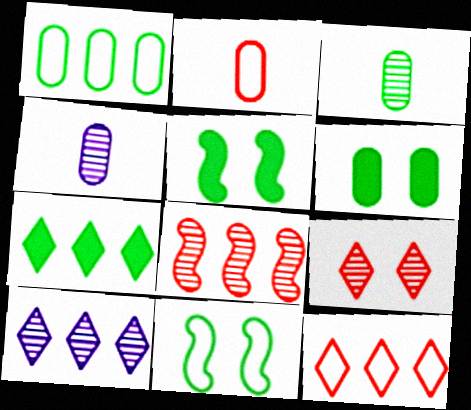[[1, 3, 6], 
[2, 5, 10], 
[3, 7, 11], 
[4, 5, 12], 
[7, 10, 12]]